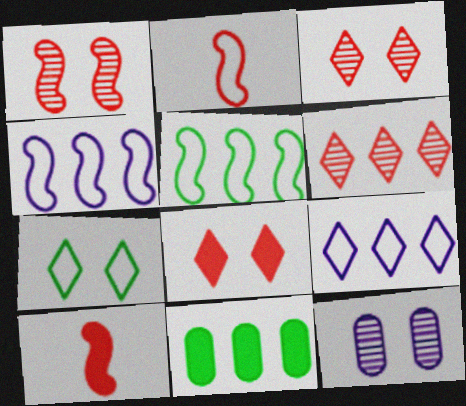[[4, 6, 11]]